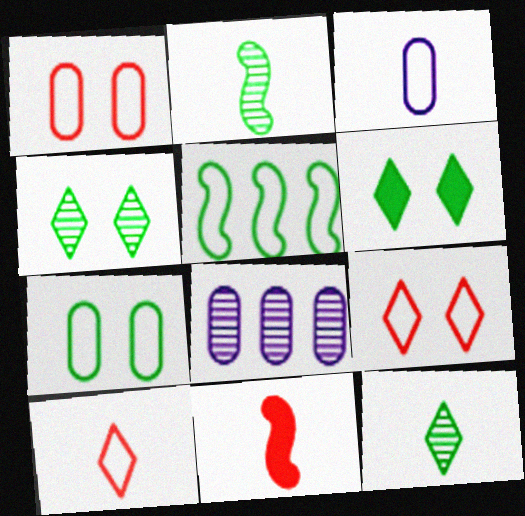[[3, 5, 9], 
[3, 11, 12]]